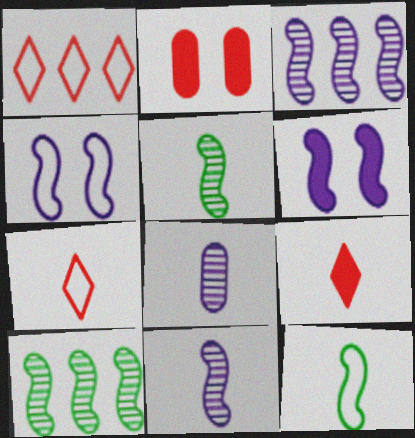[[8, 9, 12]]